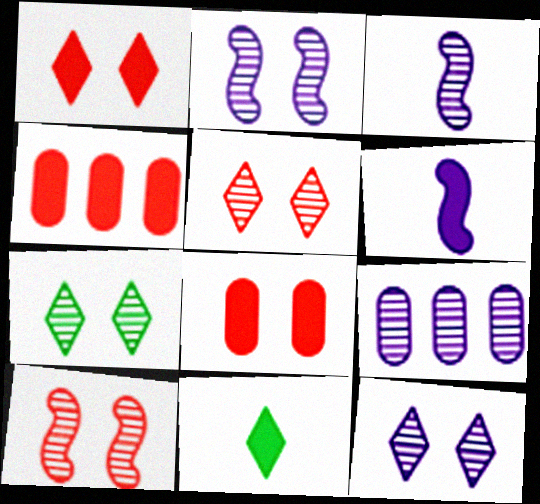[[3, 9, 12], 
[5, 7, 12]]